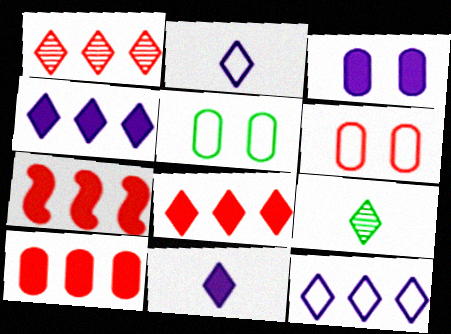[[7, 8, 10]]